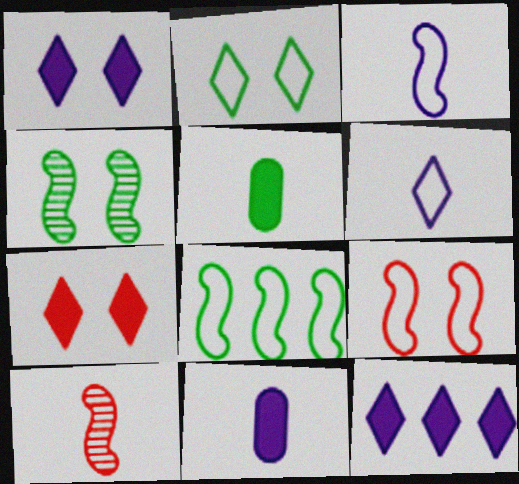[[3, 8, 9], 
[5, 6, 10]]